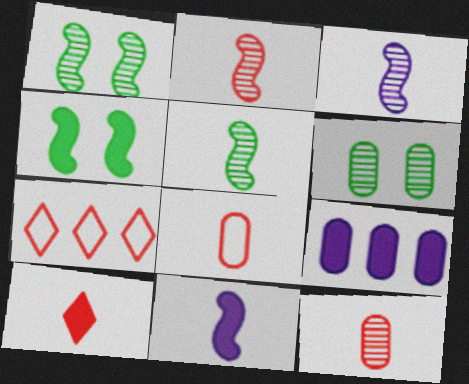[[2, 3, 5], 
[2, 8, 10], 
[4, 9, 10], 
[6, 7, 11], 
[6, 8, 9]]